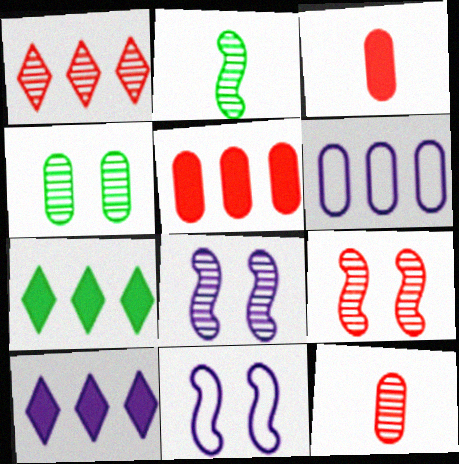[[1, 9, 12], 
[3, 4, 6], 
[7, 11, 12]]